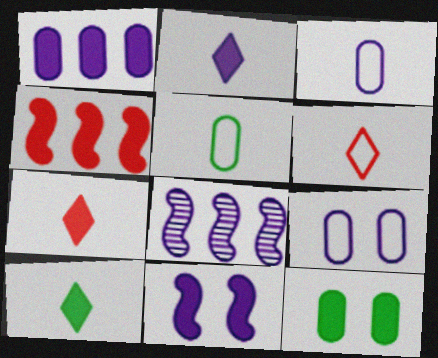[[1, 2, 11], 
[2, 4, 12], 
[2, 7, 10], 
[2, 8, 9], 
[6, 8, 12]]